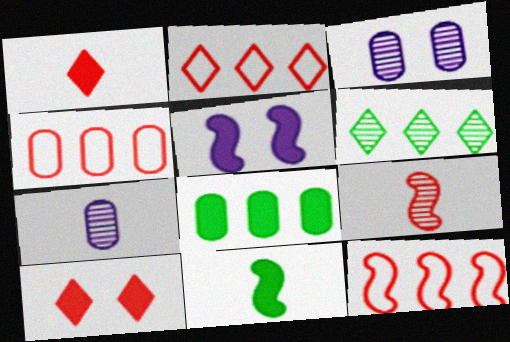[[1, 5, 8], 
[2, 3, 11], 
[2, 4, 12], 
[3, 6, 9], 
[4, 9, 10]]